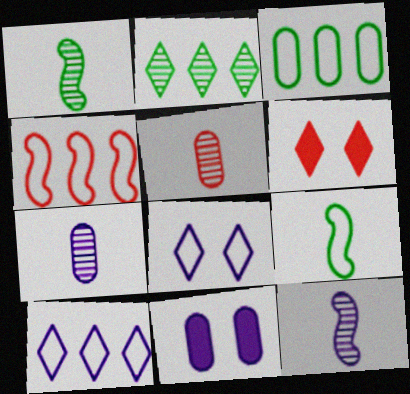[[3, 4, 10], 
[3, 5, 11], 
[3, 6, 12], 
[4, 5, 6], 
[10, 11, 12]]